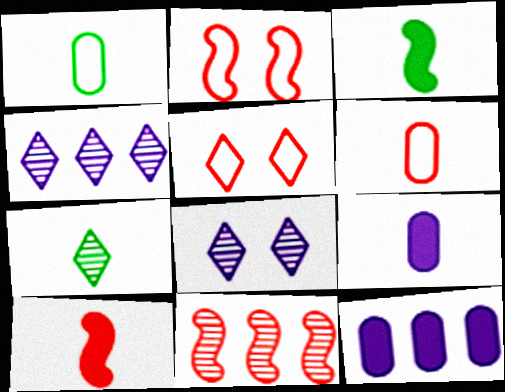[[1, 3, 7], 
[2, 7, 12], 
[2, 10, 11]]